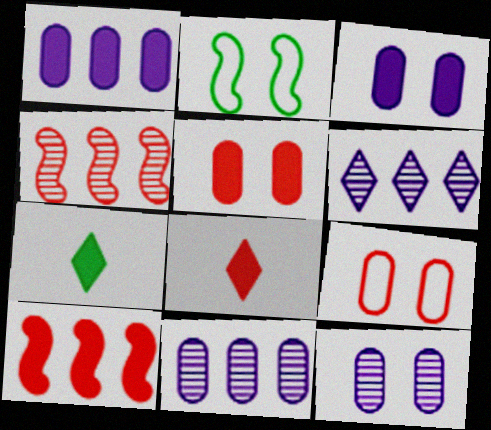[[2, 8, 11], 
[3, 7, 10], 
[4, 8, 9], 
[5, 8, 10]]